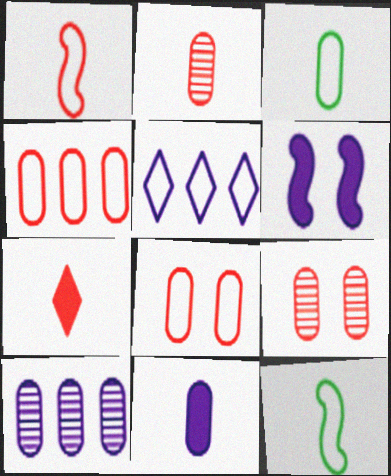[[1, 2, 7], 
[2, 3, 11], 
[5, 8, 12]]